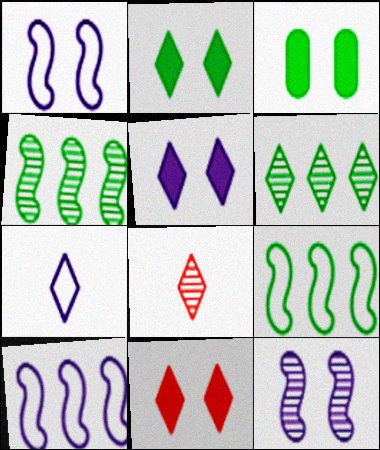[[2, 5, 11], 
[3, 8, 10], 
[6, 7, 11]]